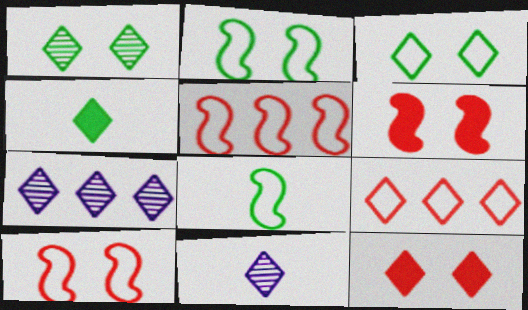[]